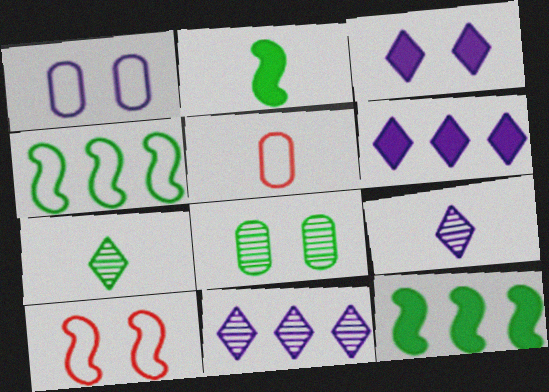[[2, 5, 9], 
[3, 8, 10]]